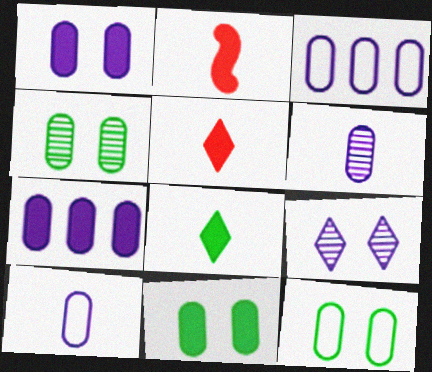[[1, 3, 6], 
[4, 11, 12]]